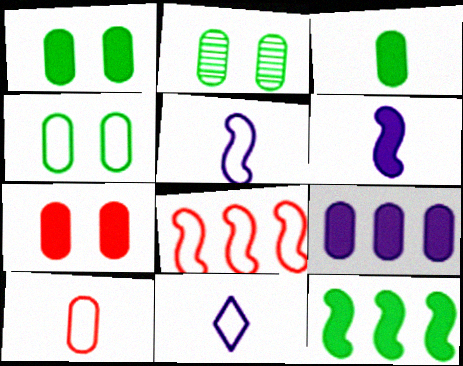[[1, 2, 4], 
[2, 9, 10], 
[3, 7, 9], 
[4, 8, 11]]